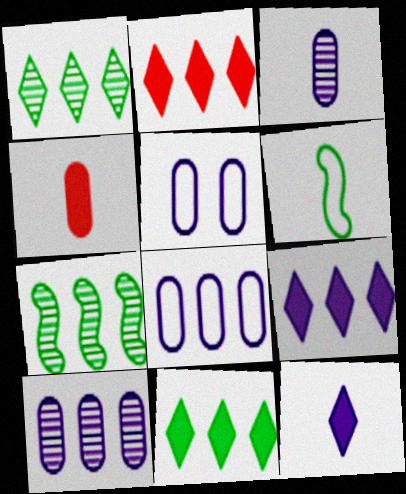[[2, 7, 8], 
[2, 9, 11]]